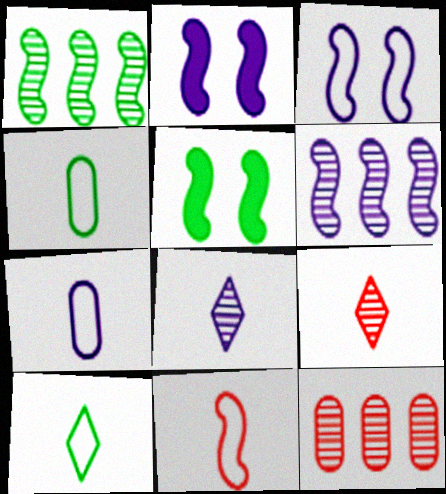[[1, 2, 11], 
[2, 10, 12], 
[5, 6, 11], 
[7, 10, 11]]